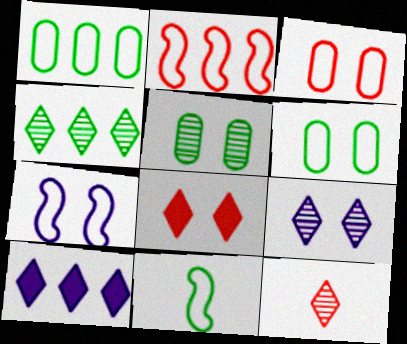[[2, 7, 11], 
[4, 9, 12], 
[5, 7, 8]]